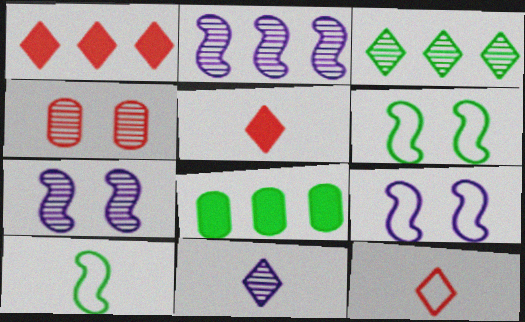[[7, 8, 12]]